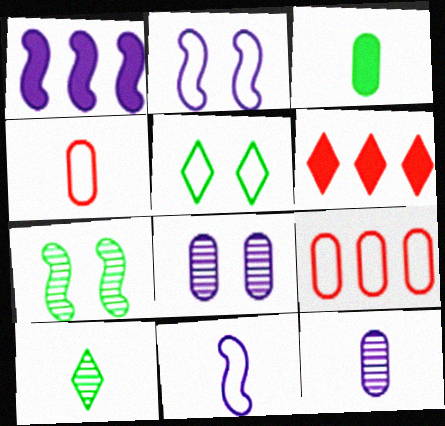[[3, 4, 12], 
[3, 8, 9], 
[5, 9, 11]]